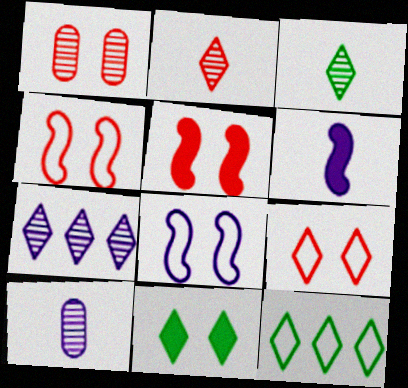[[1, 5, 9], 
[1, 6, 12], 
[1, 8, 11], 
[3, 11, 12], 
[5, 10, 12]]